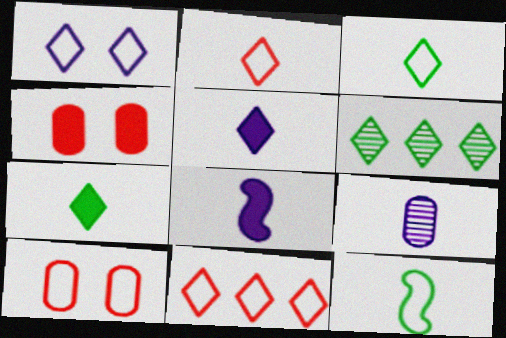[[1, 3, 11], 
[6, 8, 10]]